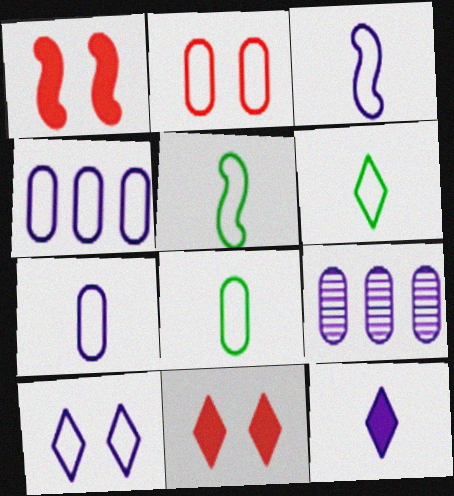[[1, 6, 9], 
[2, 4, 8], 
[3, 4, 10], 
[5, 6, 8], 
[5, 9, 11]]